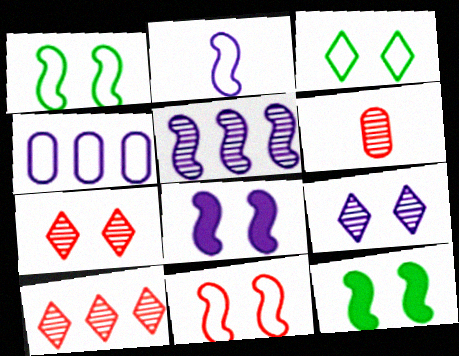[[2, 5, 8]]